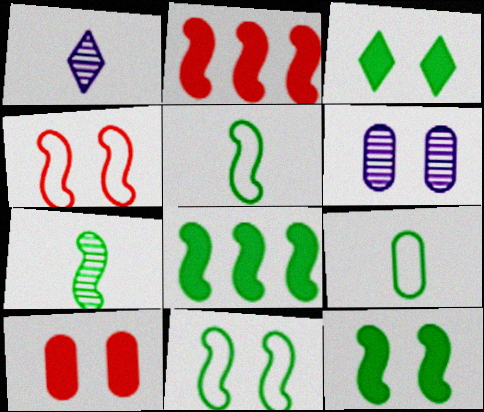[[3, 4, 6], 
[7, 8, 11]]